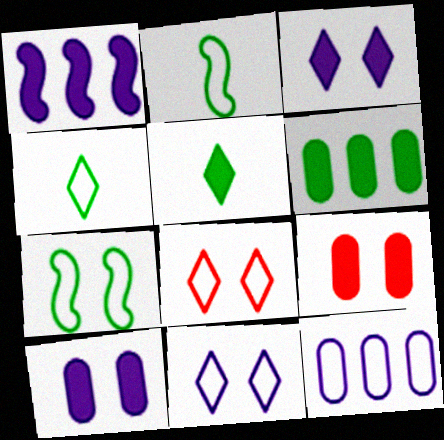[[1, 5, 9], 
[2, 8, 12]]